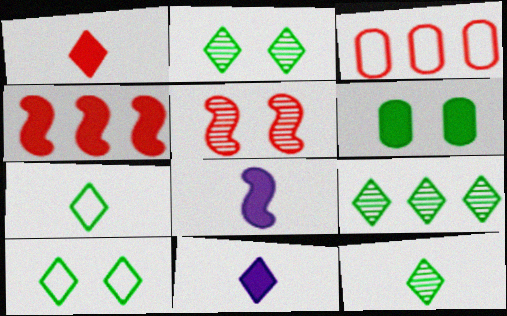[[1, 3, 5], 
[2, 3, 8], 
[2, 9, 12], 
[4, 6, 11]]